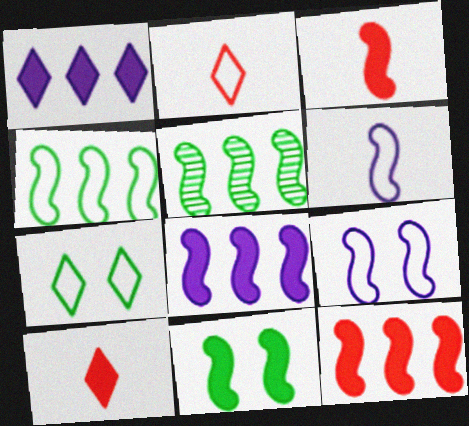[[3, 5, 9], 
[3, 8, 11]]